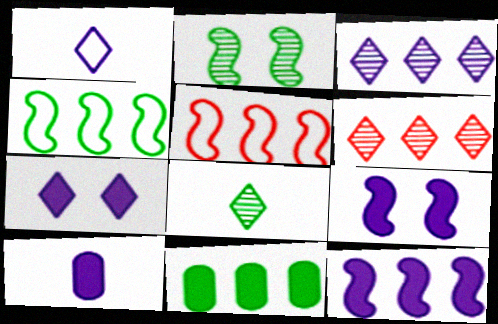[[1, 3, 7], 
[3, 5, 11], 
[7, 10, 12]]